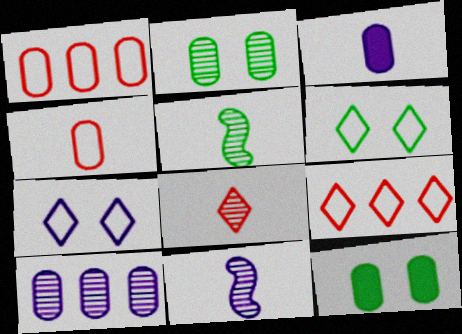[[1, 2, 3], 
[4, 10, 12], 
[9, 11, 12]]